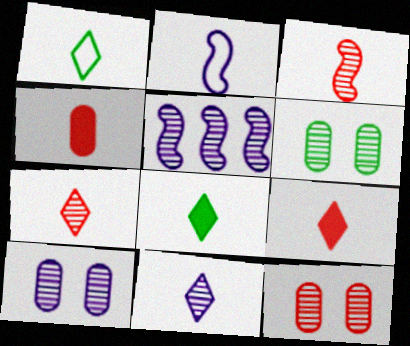[[1, 9, 11], 
[5, 6, 7], 
[5, 10, 11], 
[6, 10, 12]]